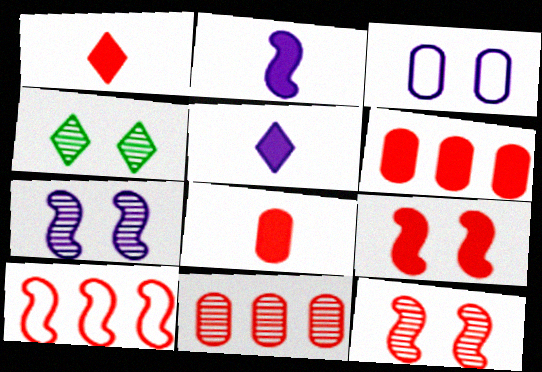[[1, 6, 9], 
[3, 4, 9]]